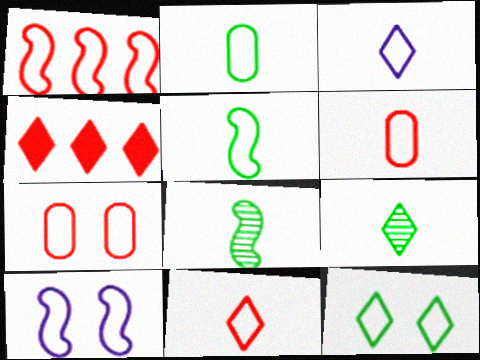[[1, 5, 10], 
[1, 7, 11], 
[3, 5, 6], 
[7, 10, 12]]